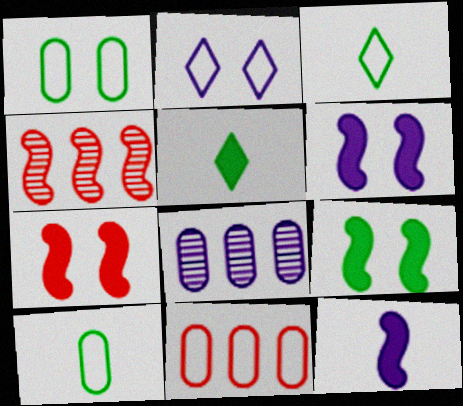[[2, 8, 12], 
[3, 7, 8], 
[6, 7, 9]]